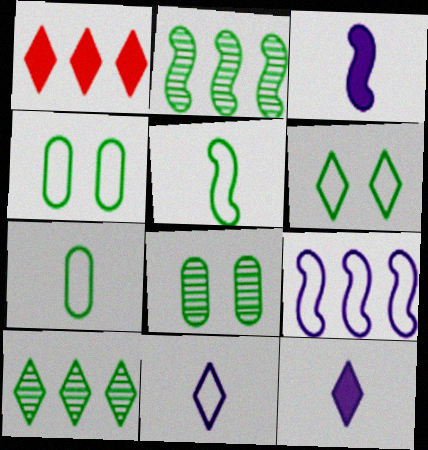[]